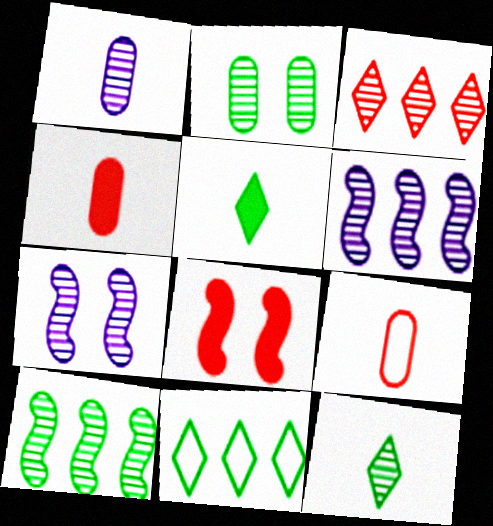[[1, 8, 11], 
[2, 10, 12], 
[3, 8, 9], 
[4, 7, 11]]